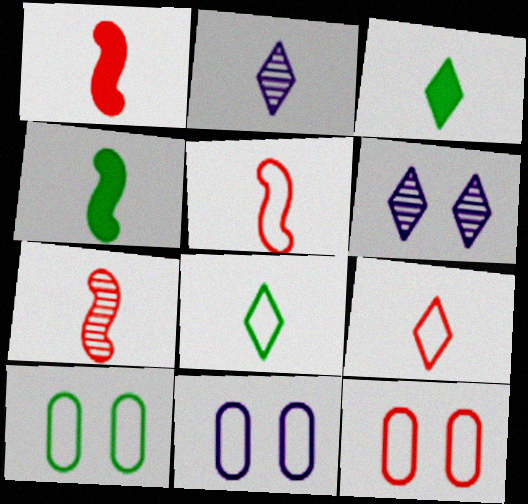[[1, 5, 7], 
[2, 3, 9], 
[10, 11, 12]]